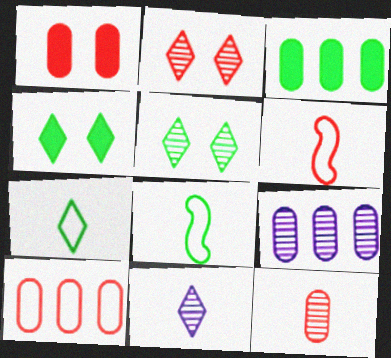[[1, 10, 12], 
[3, 5, 8], 
[3, 9, 10], 
[4, 6, 9]]